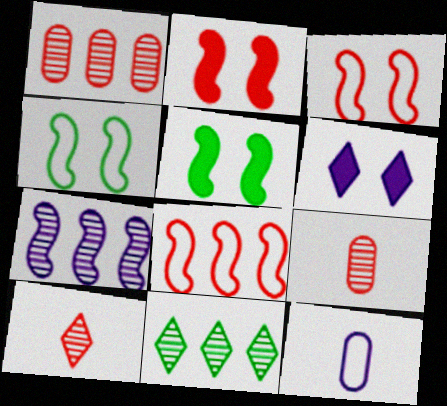[[1, 7, 11], 
[2, 11, 12], 
[6, 7, 12]]